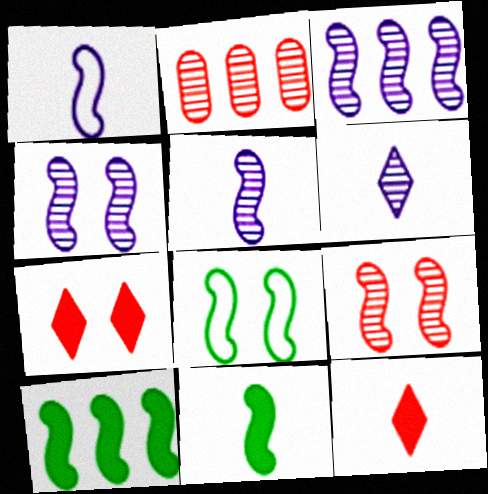[[1, 9, 10], 
[3, 4, 5]]